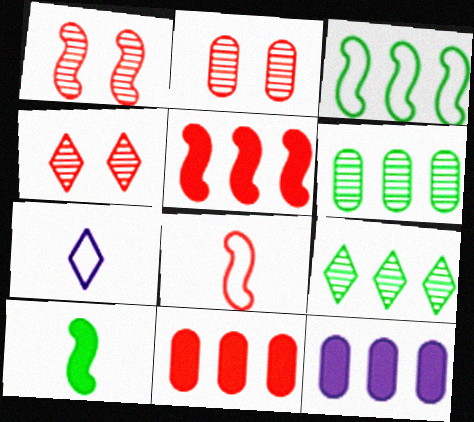[[1, 2, 4], 
[1, 5, 8], 
[4, 8, 11]]